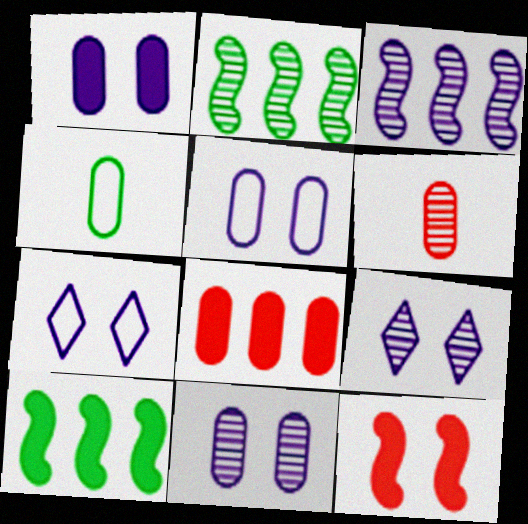[[1, 5, 11], 
[2, 6, 9], 
[4, 8, 11], 
[6, 7, 10]]